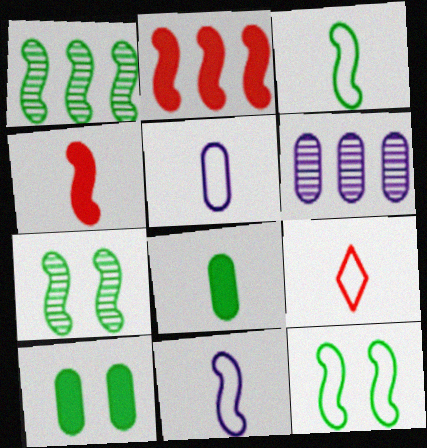[[2, 7, 11], 
[3, 5, 9]]